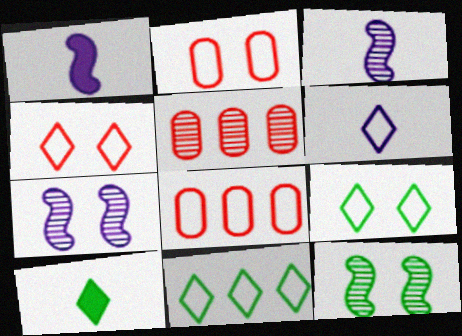[[1, 5, 9], 
[4, 6, 11], 
[7, 8, 10]]